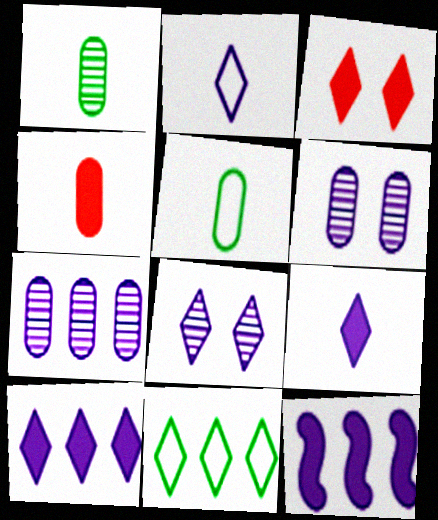[[2, 6, 12], 
[2, 8, 10]]